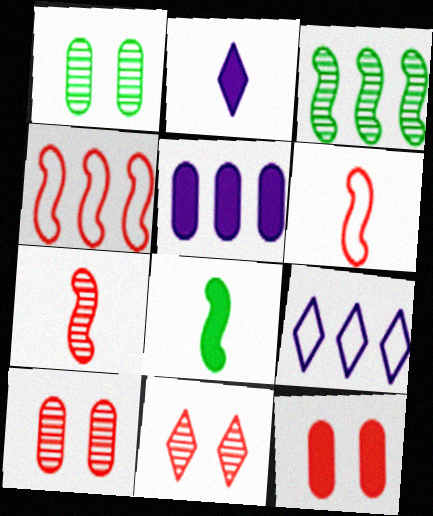[[1, 2, 4], 
[8, 9, 10]]